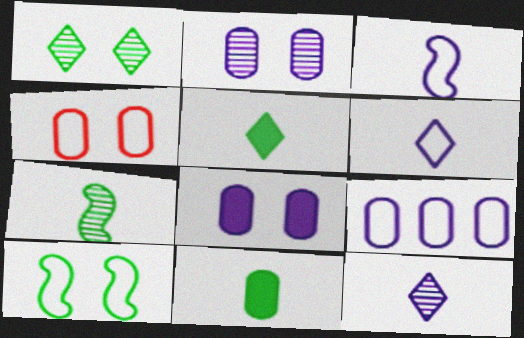[]